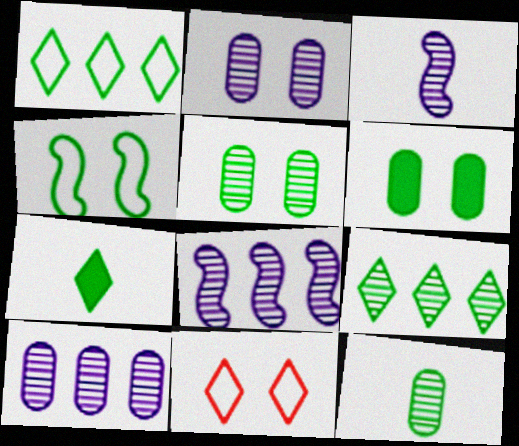[]